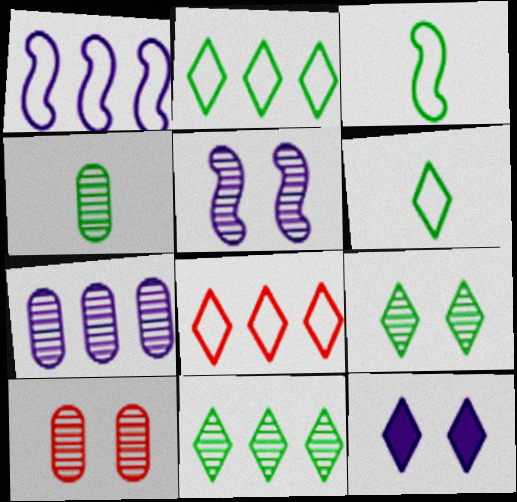[[4, 7, 10], 
[5, 9, 10]]